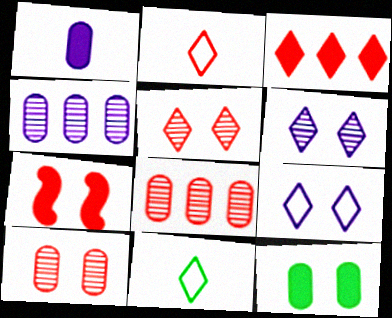[[2, 3, 5], 
[2, 7, 8], 
[3, 6, 11], 
[4, 7, 11]]